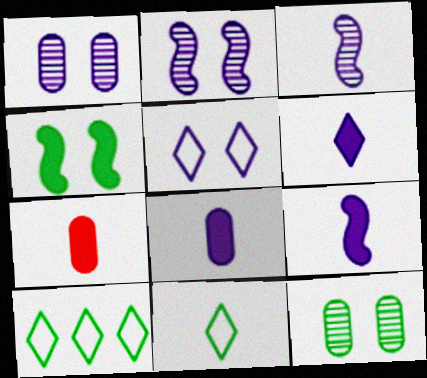[[2, 7, 10], 
[3, 7, 11], 
[6, 8, 9]]